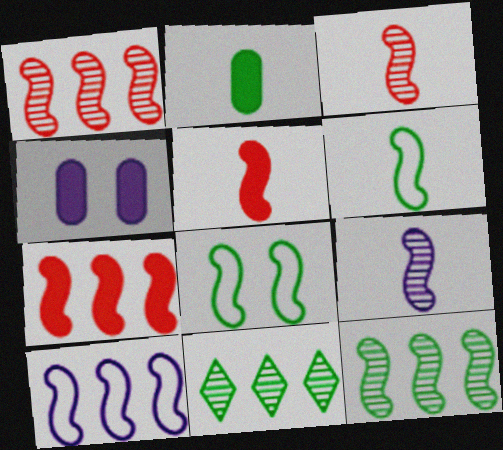[[2, 8, 11], 
[5, 6, 9], 
[7, 8, 9], 
[7, 10, 12]]